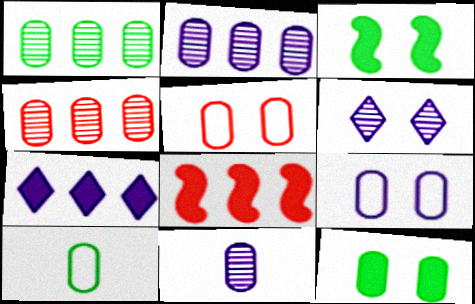[[1, 2, 4], 
[1, 10, 12], 
[3, 5, 6], 
[6, 8, 10]]